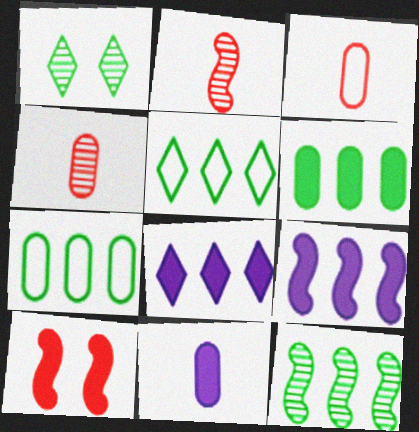[[1, 3, 9], 
[5, 6, 12]]